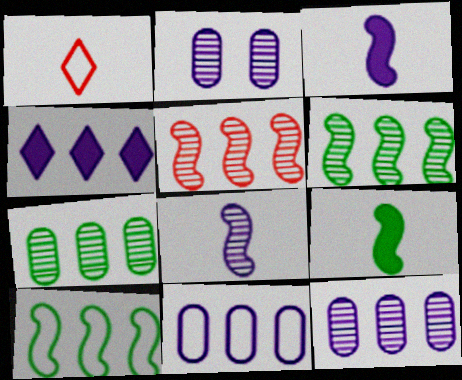[]